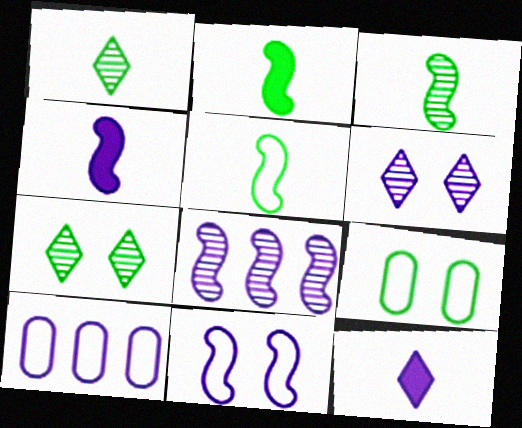[[2, 3, 5], 
[4, 6, 10], 
[4, 8, 11]]